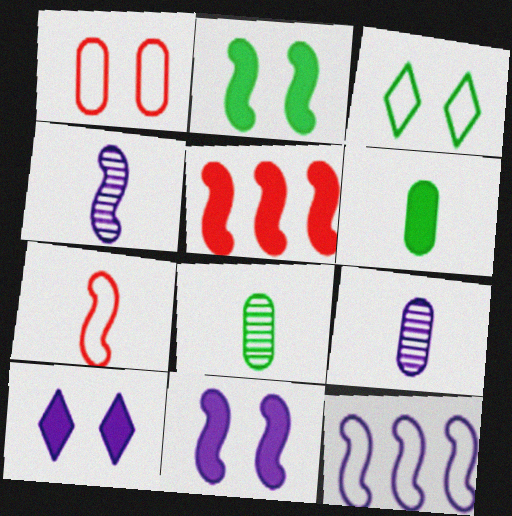[[3, 5, 9], 
[4, 11, 12], 
[5, 6, 10], 
[9, 10, 12]]